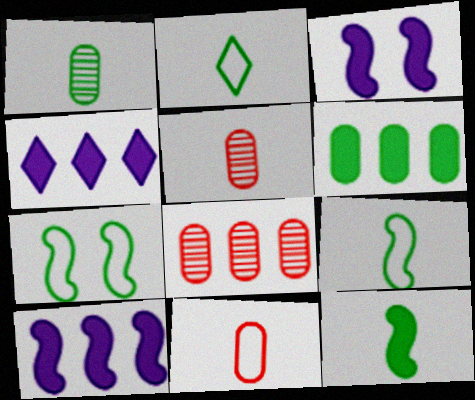[[1, 2, 12], 
[2, 3, 8], 
[4, 5, 7]]